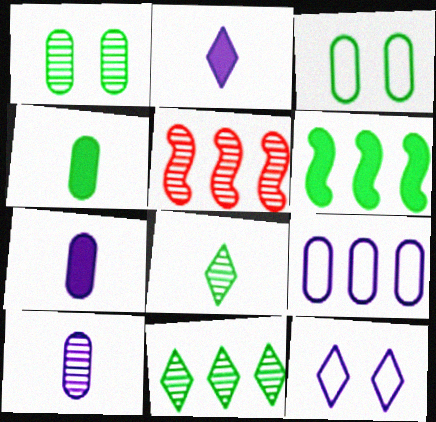[[2, 3, 5], 
[3, 6, 8], 
[4, 5, 12]]